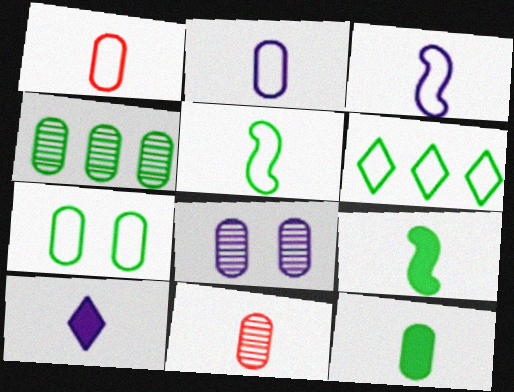[[2, 11, 12], 
[4, 7, 12], 
[4, 8, 11], 
[5, 6, 7], 
[5, 10, 11]]